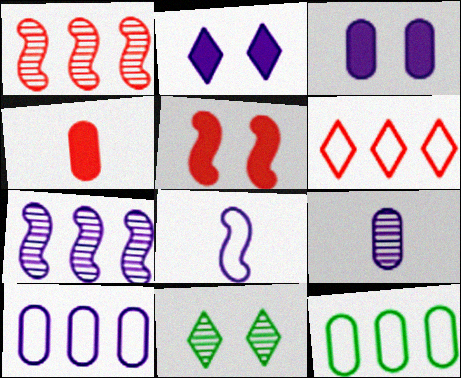[[1, 9, 11], 
[3, 9, 10]]